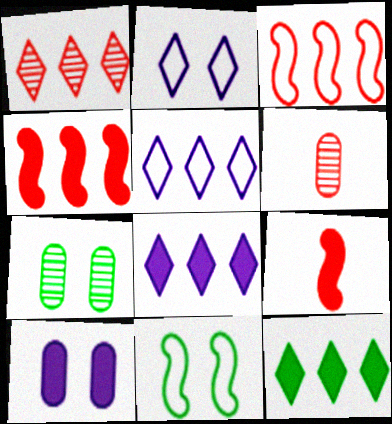[[1, 5, 12], 
[5, 7, 9], 
[6, 8, 11], 
[9, 10, 12]]